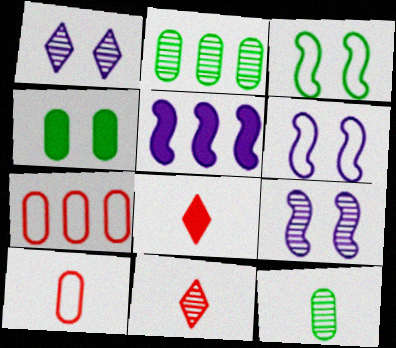[[2, 6, 8], 
[2, 9, 11], 
[4, 5, 8]]